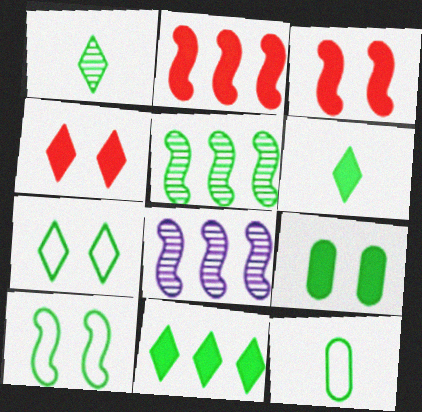[[1, 7, 11], 
[4, 8, 12]]